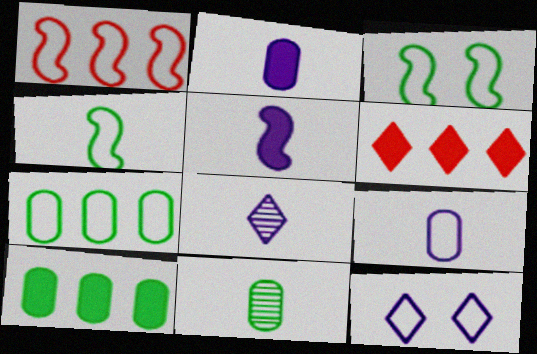[[5, 8, 9]]